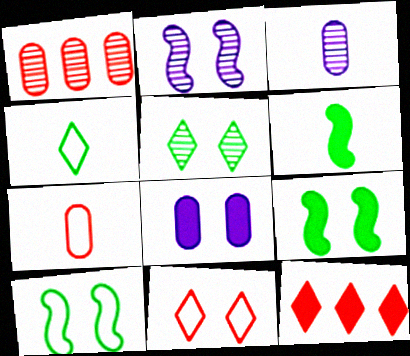[[3, 10, 12], 
[6, 8, 12]]